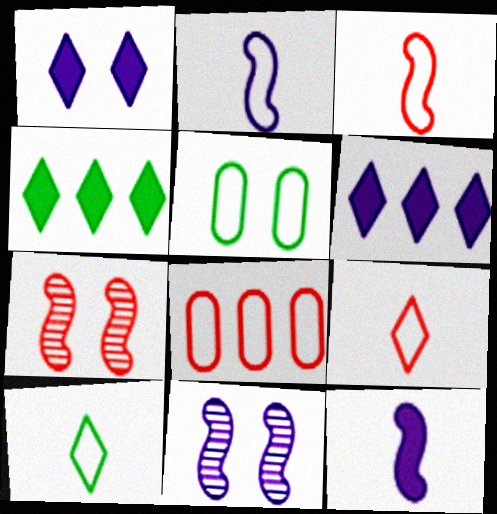[[1, 5, 7]]